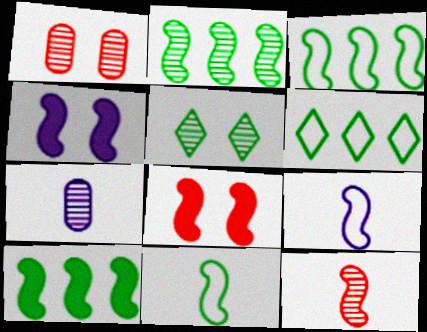[[2, 3, 10], 
[2, 8, 9], 
[3, 4, 12], 
[6, 7, 8]]